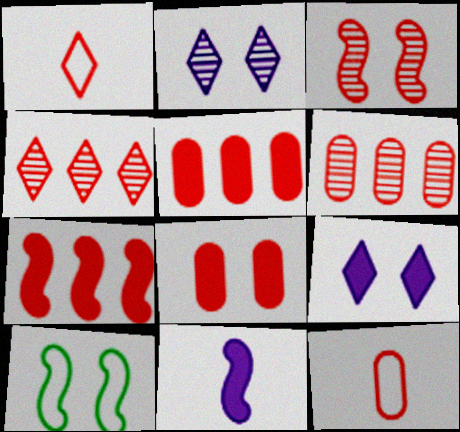[[1, 3, 5], 
[2, 8, 10], 
[6, 8, 12]]